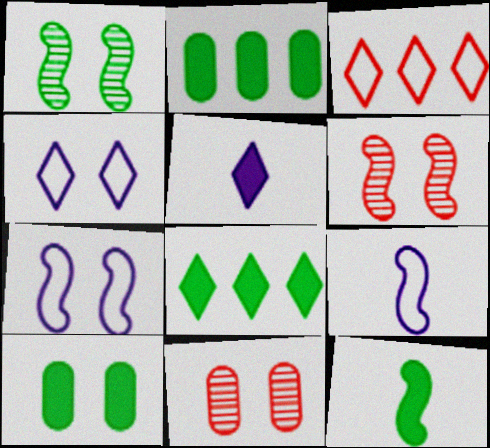[[4, 6, 10], 
[8, 9, 11], 
[8, 10, 12]]